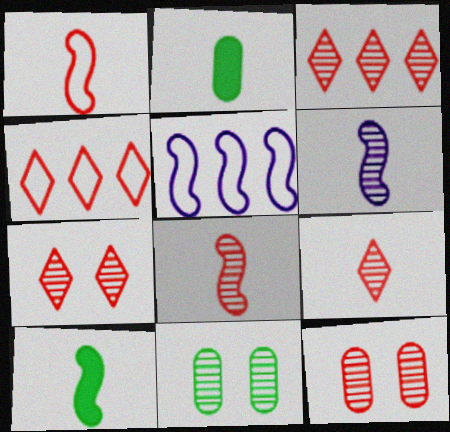[[1, 6, 10], 
[2, 5, 7], 
[3, 6, 11], 
[3, 7, 9], 
[3, 8, 12]]